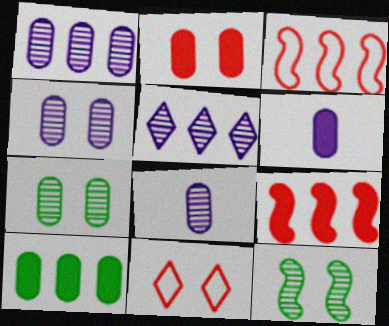[[1, 4, 8], 
[2, 6, 10], 
[3, 5, 10]]